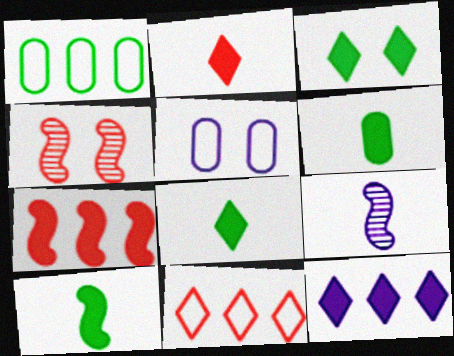[[2, 3, 12], 
[3, 4, 5], 
[5, 9, 12], 
[6, 8, 10]]